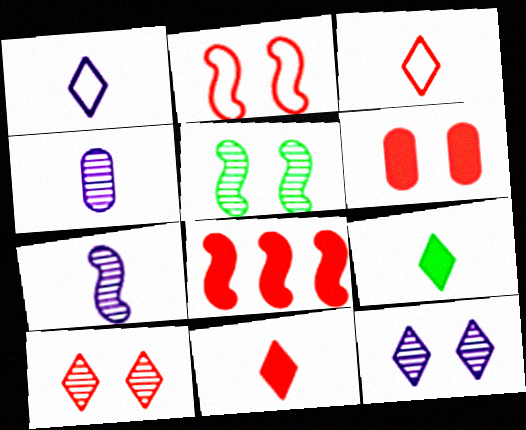[[2, 6, 10], 
[6, 8, 11]]